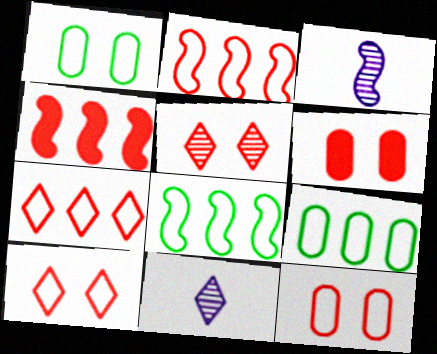[[1, 4, 11], 
[6, 8, 11]]